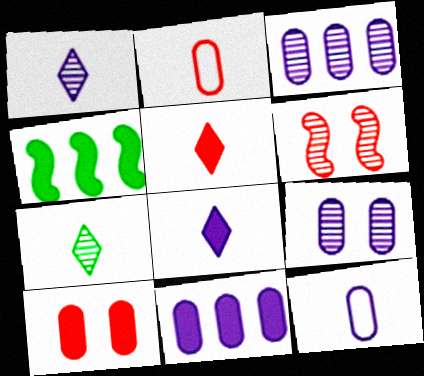[[3, 6, 7], 
[4, 8, 10], 
[9, 11, 12]]